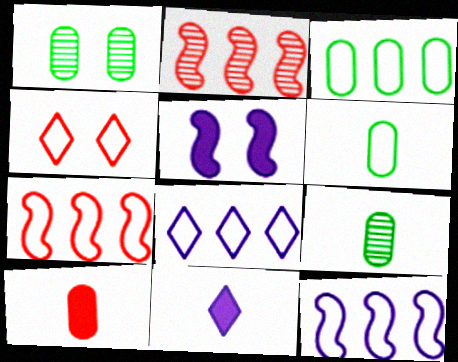[[1, 4, 5], 
[1, 7, 11], 
[2, 4, 10], 
[3, 7, 8], 
[4, 6, 12]]